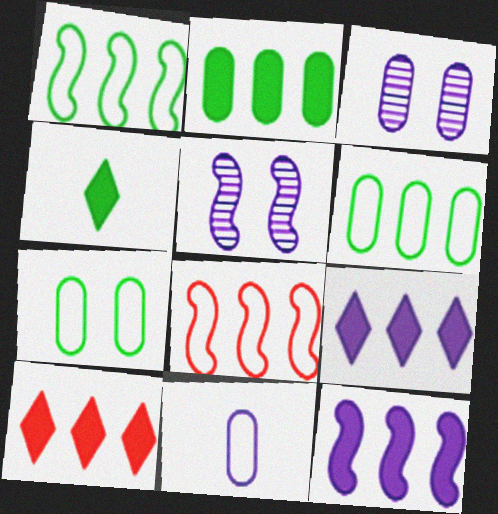[[2, 10, 12], 
[3, 4, 8], 
[5, 9, 11]]